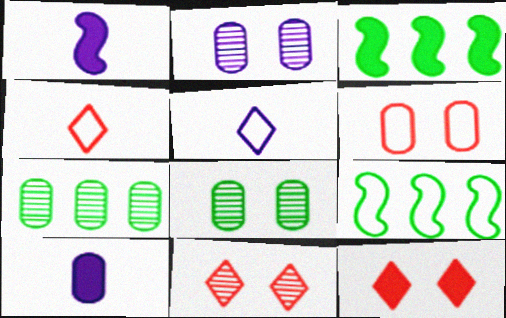[[2, 3, 4], 
[3, 10, 12], 
[5, 6, 9], 
[6, 7, 10], 
[9, 10, 11]]